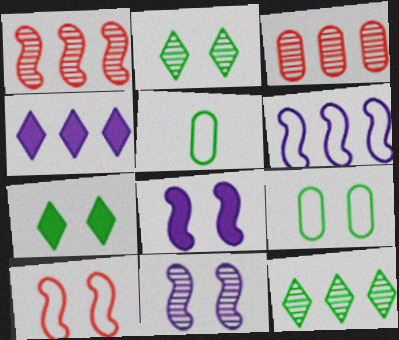[]